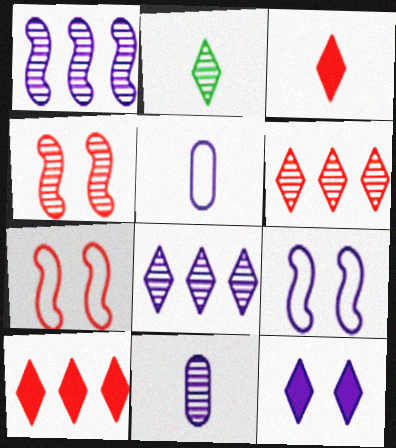[[1, 5, 12]]